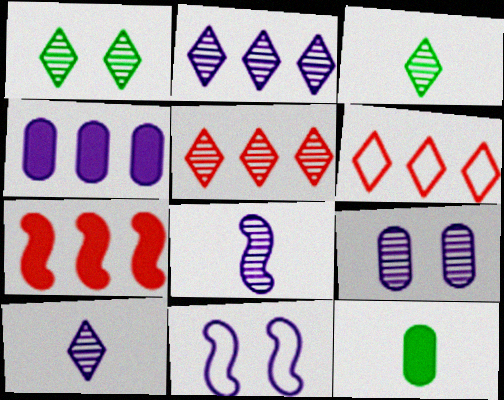[[1, 5, 10], 
[2, 8, 9], 
[4, 10, 11], 
[5, 11, 12]]